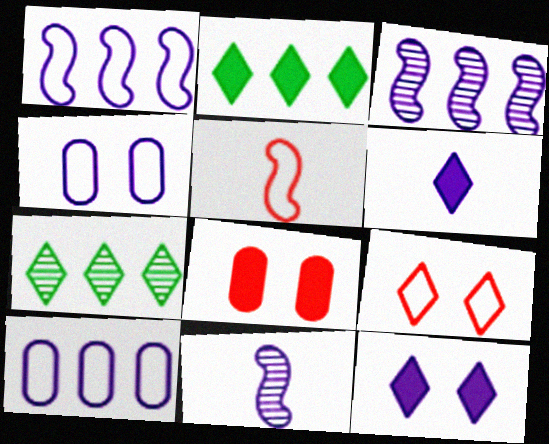[[3, 4, 6], 
[6, 7, 9], 
[10, 11, 12]]